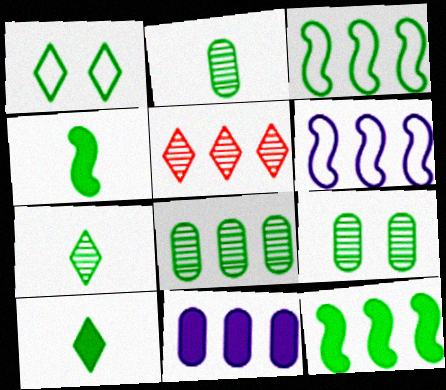[[1, 2, 12], 
[1, 4, 8], 
[2, 8, 9], 
[3, 5, 11], 
[3, 9, 10]]